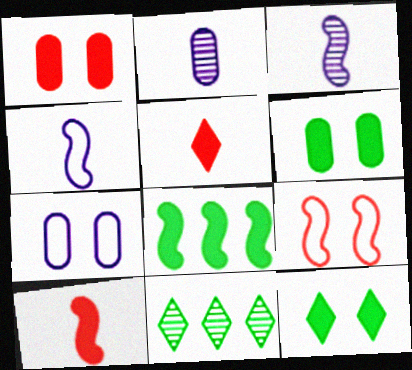[[1, 4, 11], 
[3, 8, 9], 
[7, 10, 11]]